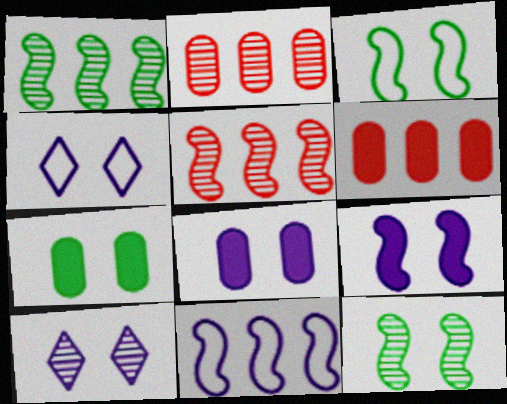[]